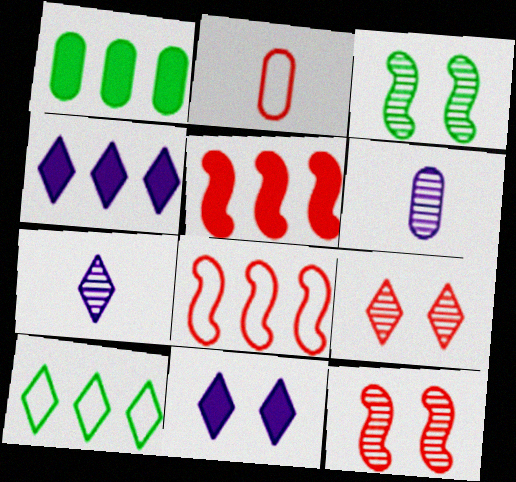[[1, 4, 5], 
[2, 3, 4], 
[2, 5, 9]]